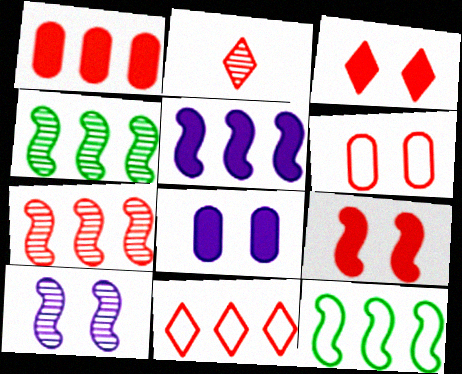[[1, 7, 11], 
[2, 3, 11], 
[2, 8, 12], 
[5, 7, 12]]